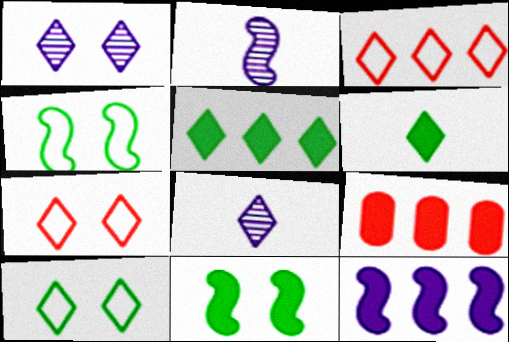[[1, 3, 6], 
[2, 9, 10], 
[4, 8, 9], 
[5, 7, 8], 
[5, 9, 12]]